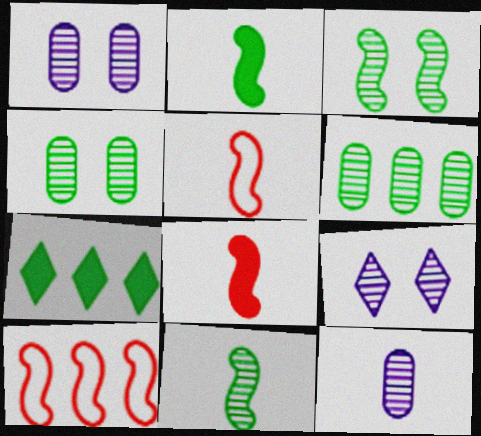[[1, 5, 7]]